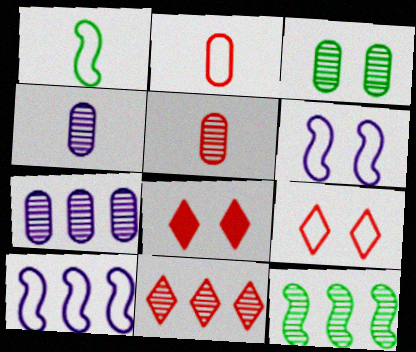[[1, 7, 8], 
[3, 5, 7], 
[3, 6, 8], 
[7, 11, 12]]